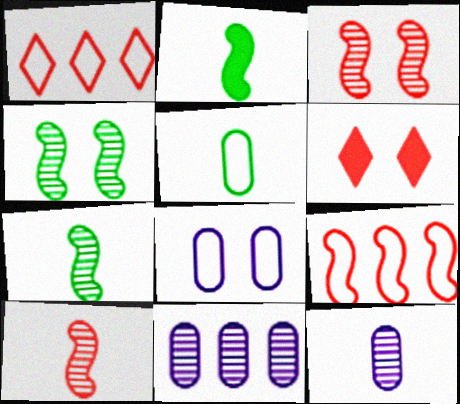[[4, 6, 8]]